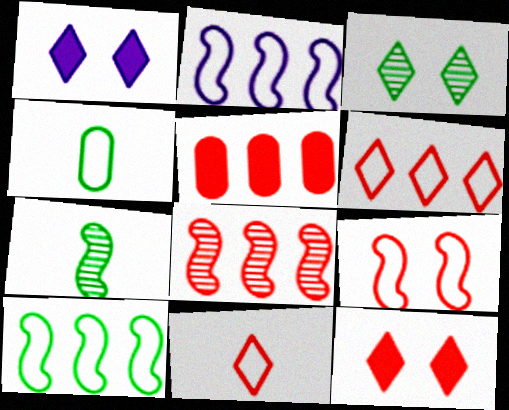[[1, 4, 8], 
[5, 6, 8]]